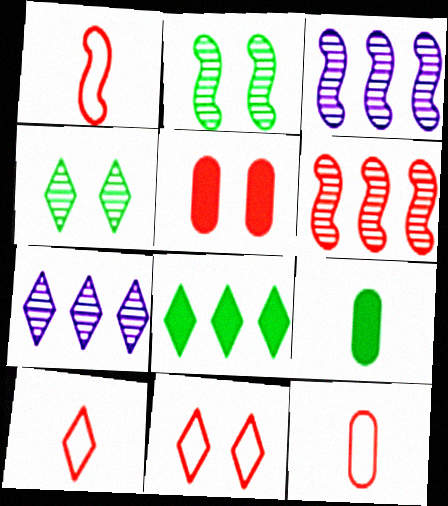[[1, 10, 12], 
[3, 9, 11], 
[5, 6, 10]]